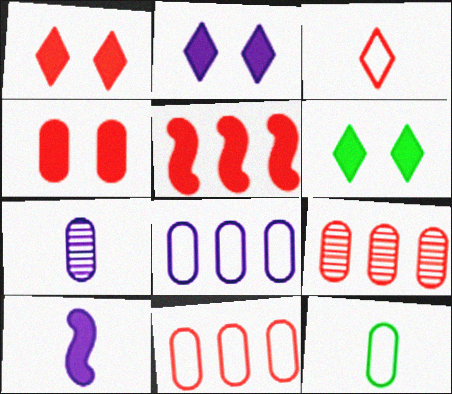[[1, 2, 6]]